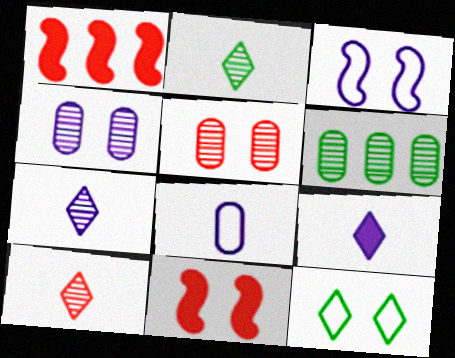[[2, 7, 10], 
[4, 11, 12]]